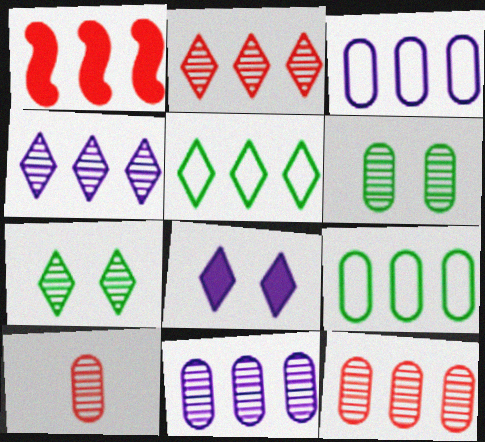[[1, 4, 9], 
[1, 5, 11], 
[6, 10, 11]]